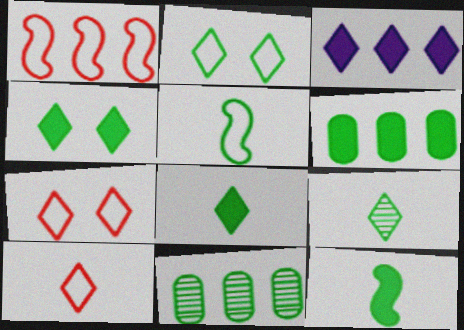[[1, 3, 11], 
[2, 11, 12], 
[3, 7, 9], 
[4, 5, 11], 
[4, 6, 12]]